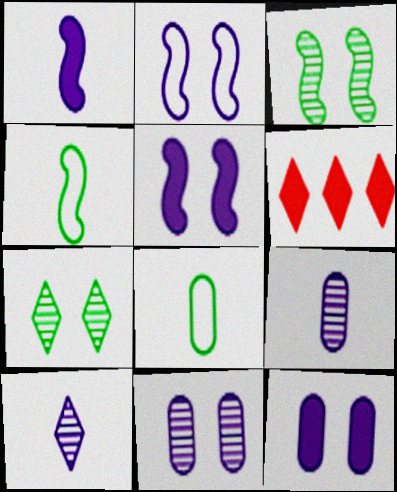[[4, 6, 11]]